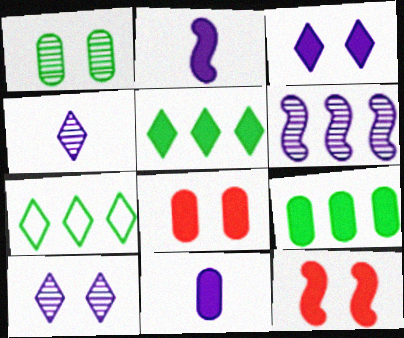[[2, 5, 8], 
[5, 11, 12], 
[8, 9, 11]]